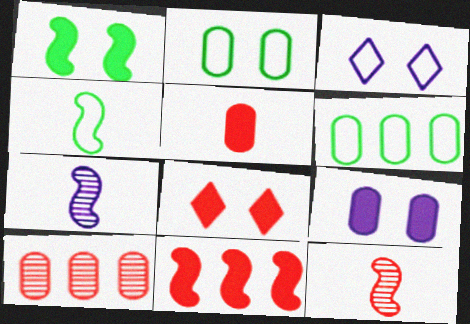[[1, 8, 9], 
[5, 8, 11], 
[6, 7, 8]]